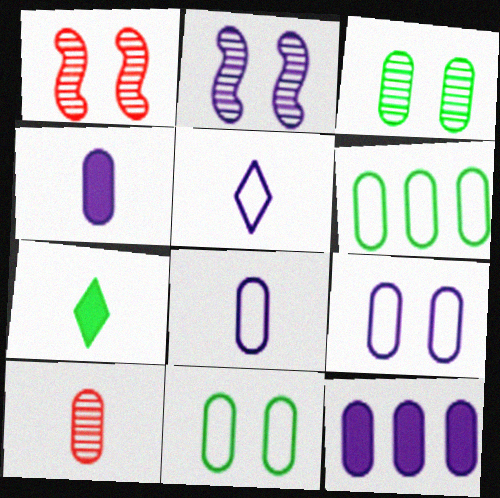[[2, 5, 12], 
[10, 11, 12]]